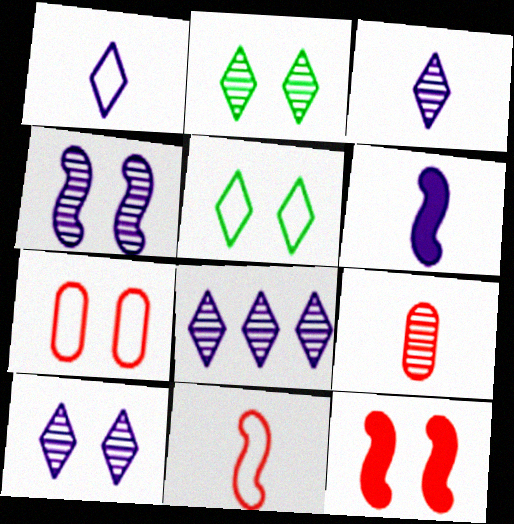[[3, 8, 10]]